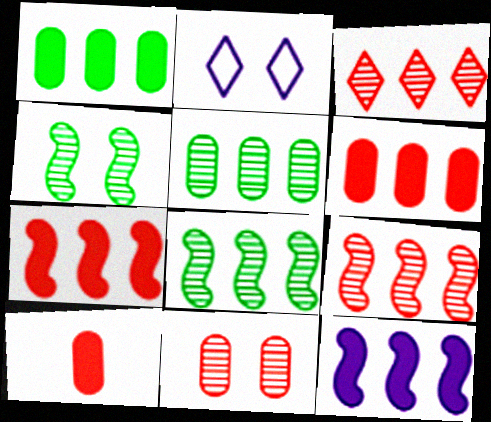[[2, 8, 10]]